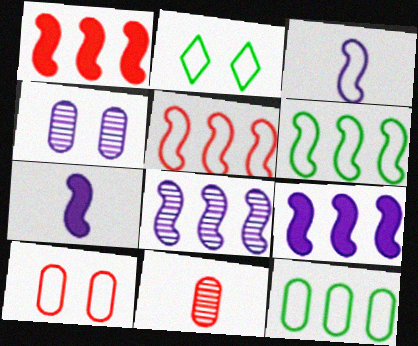[[1, 6, 8], 
[2, 9, 11]]